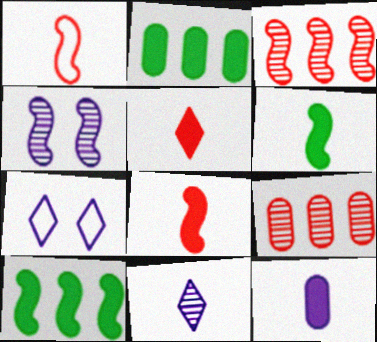[[1, 4, 10], 
[5, 6, 12], 
[6, 7, 9]]